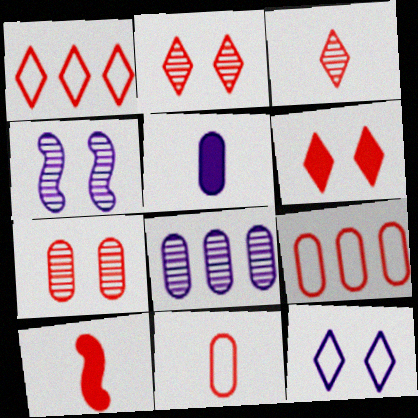[[1, 3, 6], 
[1, 7, 10], 
[2, 9, 10], 
[3, 10, 11]]